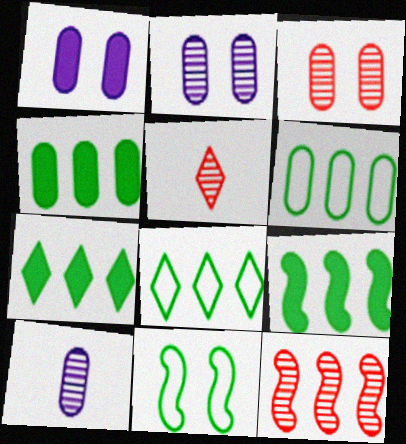[[3, 5, 12], 
[4, 7, 9]]